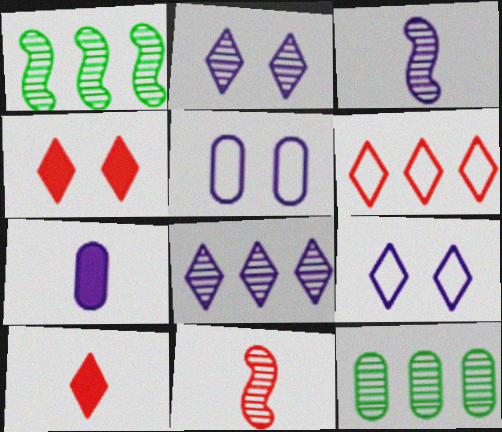[[1, 5, 10], 
[2, 11, 12]]